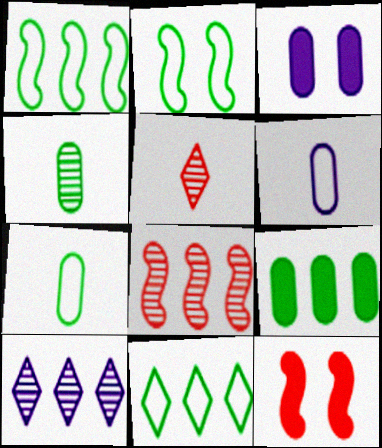[[1, 3, 5], 
[2, 7, 11], 
[7, 10, 12]]